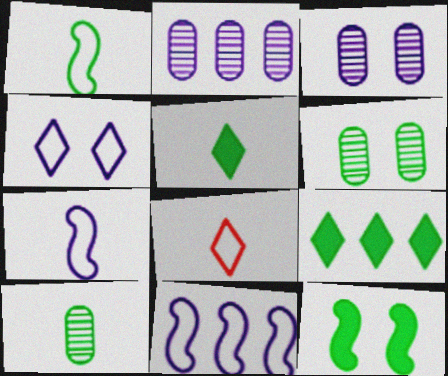[[1, 5, 10], 
[1, 6, 9], 
[2, 8, 12]]